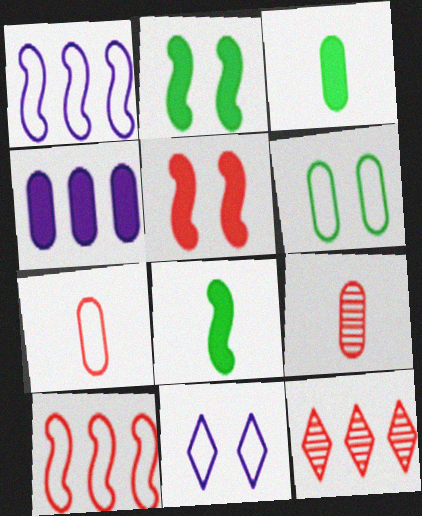[[4, 6, 9], 
[5, 7, 12]]